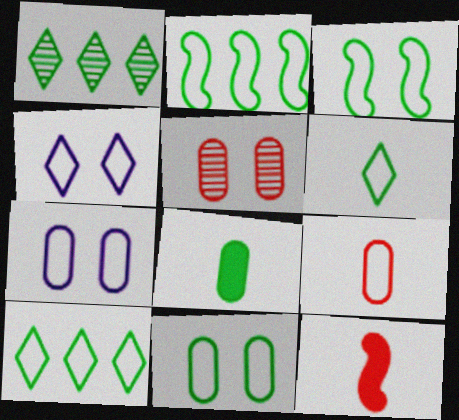[[1, 3, 8], 
[1, 7, 12], 
[2, 4, 9], 
[2, 6, 11]]